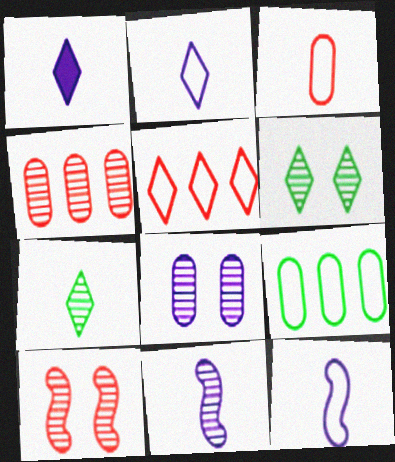[[1, 5, 6], 
[1, 9, 10], 
[4, 6, 11], 
[6, 8, 10]]